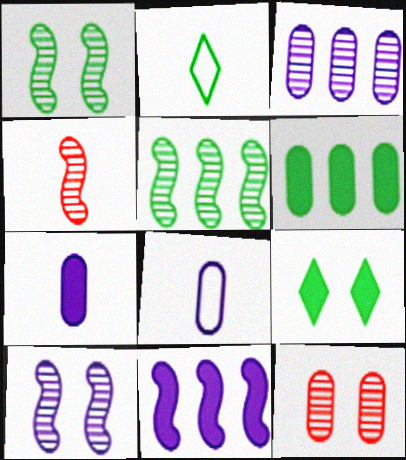[[1, 2, 6], 
[2, 4, 7], 
[2, 11, 12], 
[4, 5, 10], 
[6, 8, 12]]